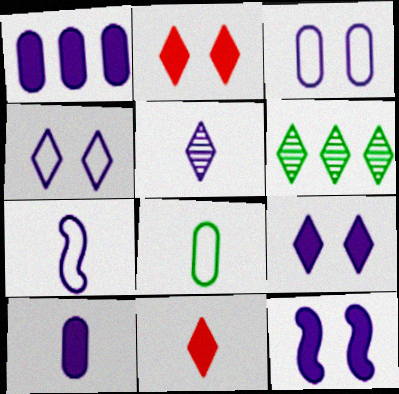[[4, 6, 11], 
[5, 7, 10]]